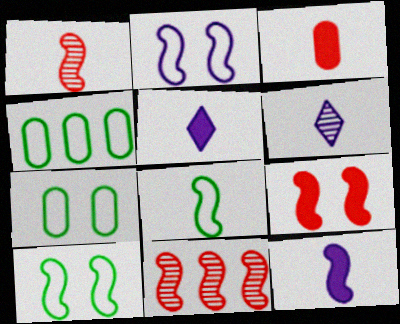[[1, 8, 12], 
[3, 6, 8], 
[4, 6, 9], 
[5, 7, 11], 
[10, 11, 12]]